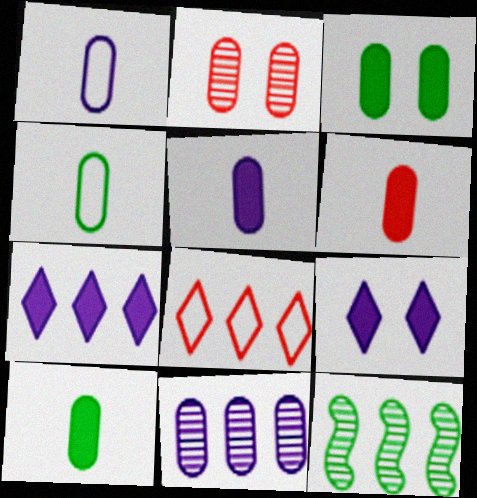[[5, 6, 10]]